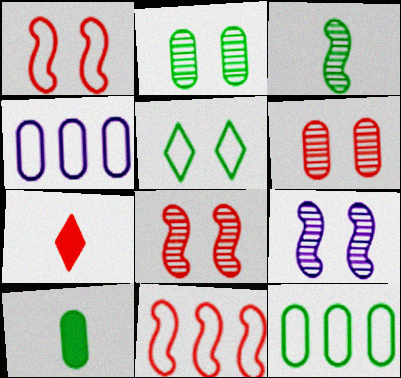[[2, 10, 12], 
[4, 6, 10], 
[6, 7, 11], 
[7, 9, 12]]